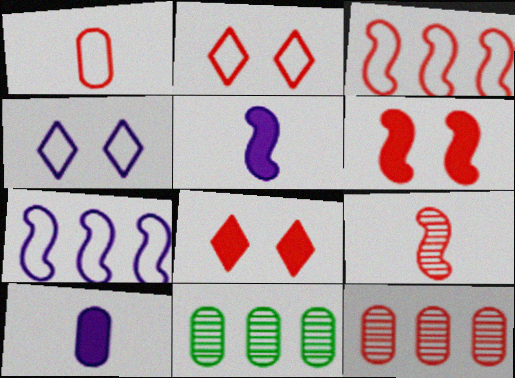[[1, 2, 3], 
[2, 5, 11], 
[3, 6, 9]]